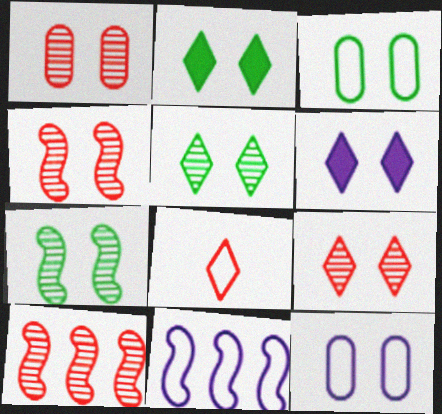[[1, 4, 9], 
[2, 3, 7], 
[2, 4, 12], 
[3, 4, 6], 
[3, 8, 11]]